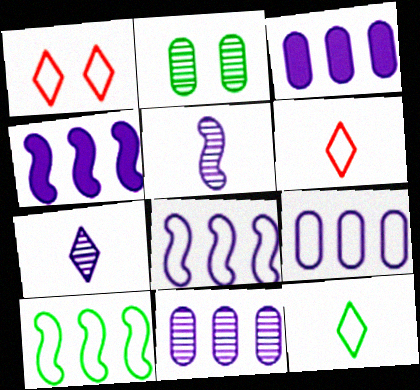[[2, 4, 6], 
[3, 9, 11]]